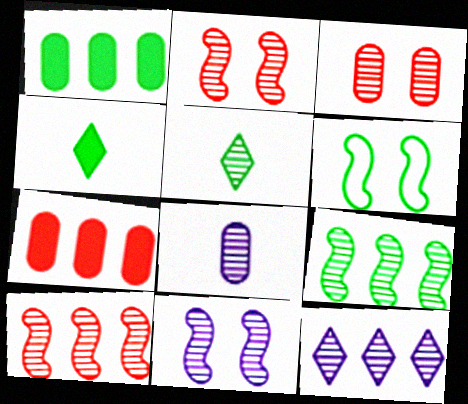[[1, 5, 6], 
[8, 11, 12]]